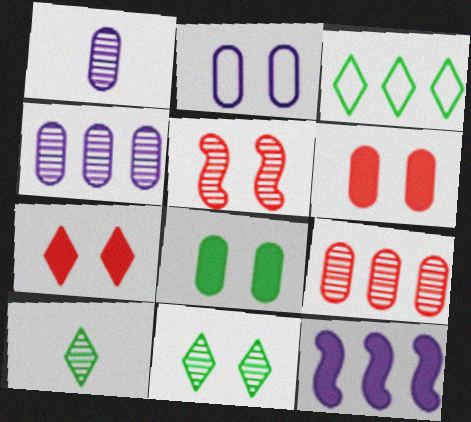[[3, 9, 12], 
[4, 5, 10]]